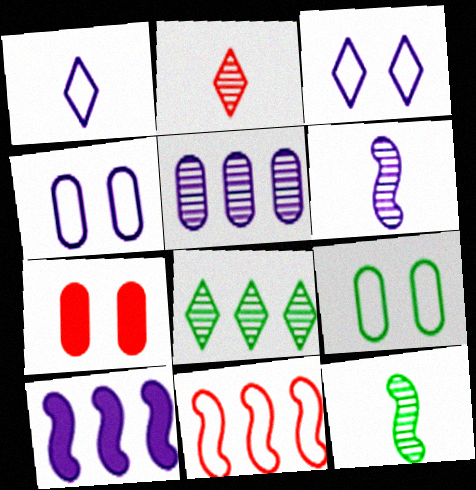[[1, 9, 11], 
[2, 7, 11], 
[2, 9, 10]]